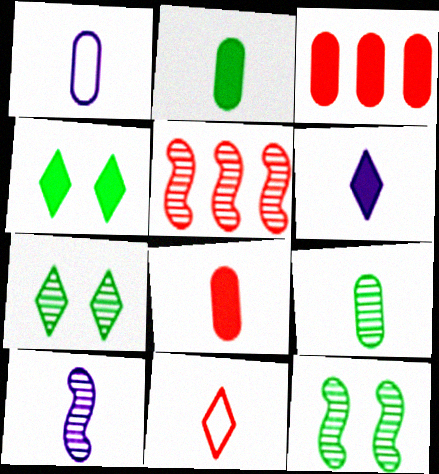[[1, 4, 5], 
[1, 6, 10], 
[1, 8, 9], 
[2, 10, 11], 
[5, 10, 12]]